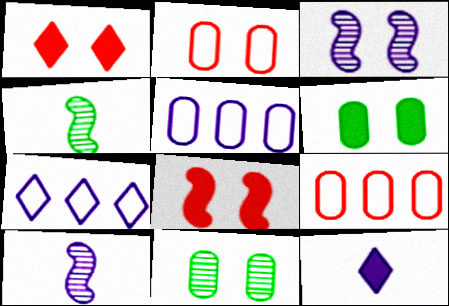[[1, 4, 5], 
[3, 5, 12]]